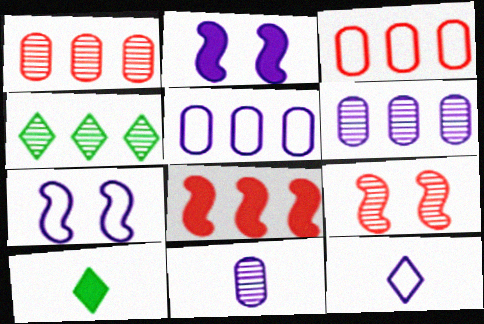[[1, 7, 10], 
[2, 6, 12], 
[4, 5, 8], 
[4, 9, 11], 
[5, 7, 12], 
[5, 9, 10]]